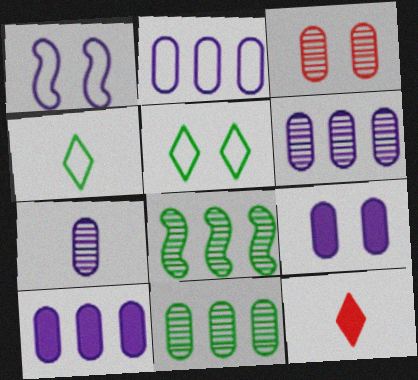[[1, 11, 12], 
[2, 6, 10], 
[2, 7, 9], 
[3, 7, 11]]